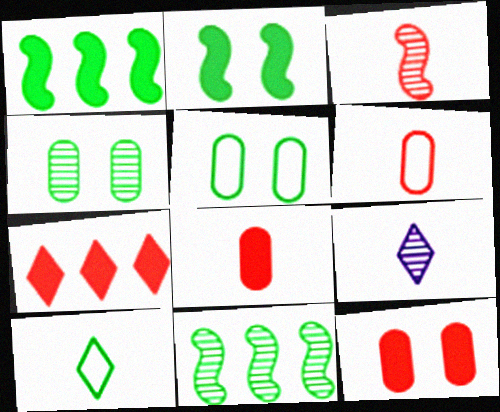[[1, 4, 10]]